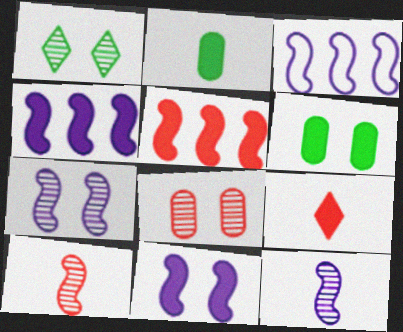[[1, 7, 8], 
[3, 11, 12], 
[4, 6, 9]]